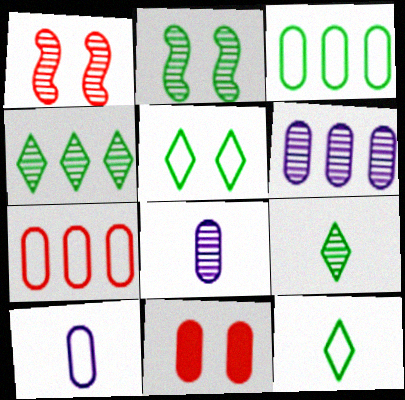[[1, 4, 8], 
[1, 6, 9], 
[3, 8, 11]]